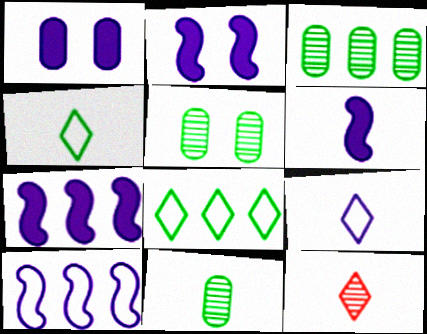[[2, 6, 7], 
[3, 5, 11]]